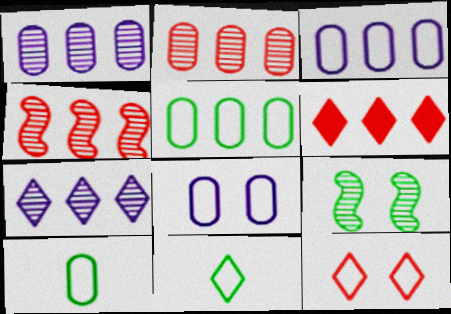[]